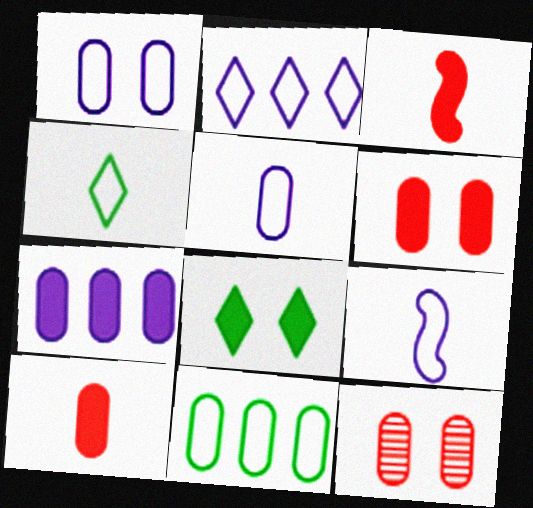[[1, 2, 9], 
[3, 7, 8]]